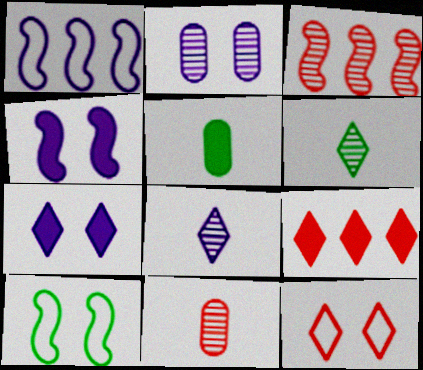[[2, 3, 6], 
[4, 5, 9]]